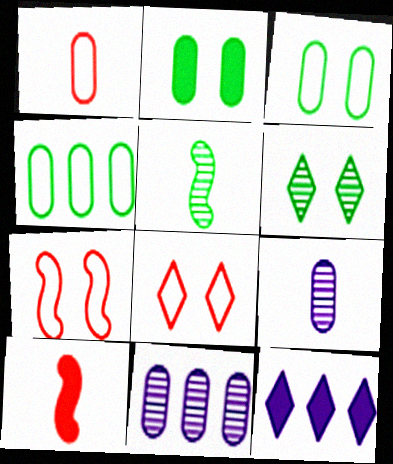[[1, 2, 11], 
[2, 10, 12]]